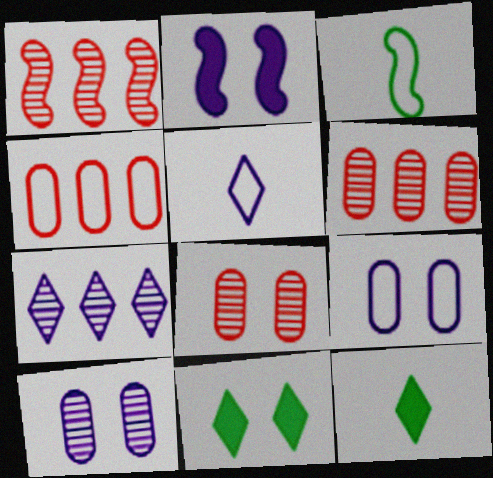[[1, 2, 3], 
[1, 9, 12]]